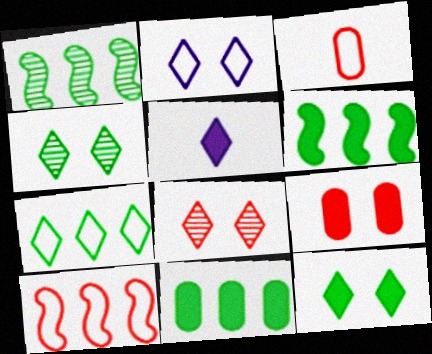[[1, 7, 11], 
[2, 8, 12], 
[5, 6, 9], 
[5, 7, 8]]